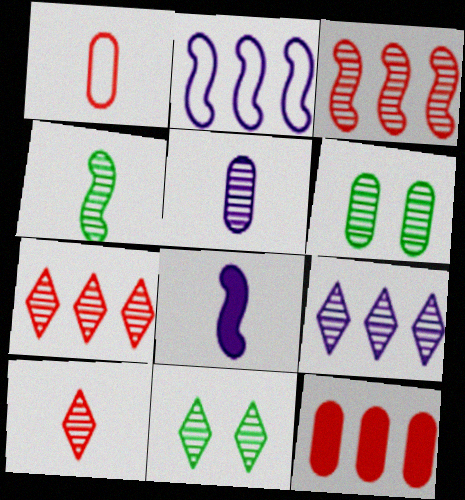[[3, 5, 11], 
[4, 5, 10], 
[9, 10, 11]]